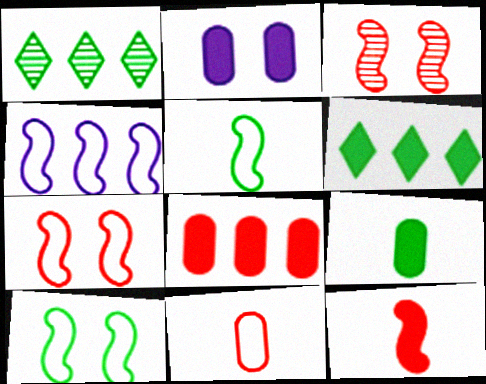[[1, 4, 8], 
[1, 9, 10], 
[2, 6, 12], 
[2, 8, 9], 
[4, 5, 7]]